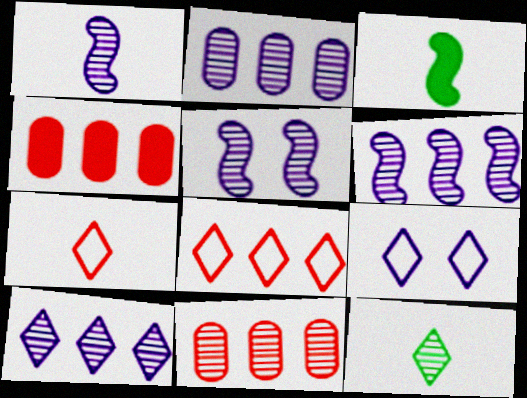[[1, 5, 6], 
[2, 6, 10], 
[3, 9, 11], 
[5, 11, 12]]